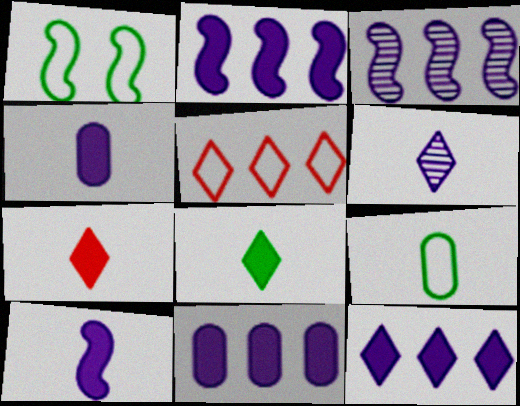[[2, 11, 12]]